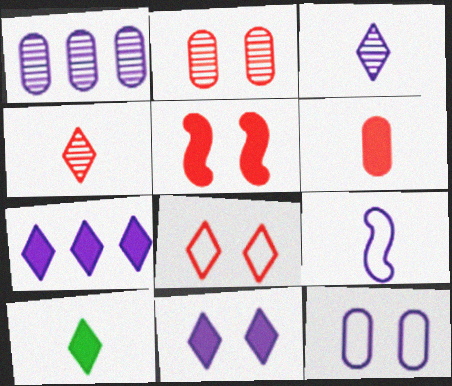[[1, 9, 11], 
[2, 5, 8]]